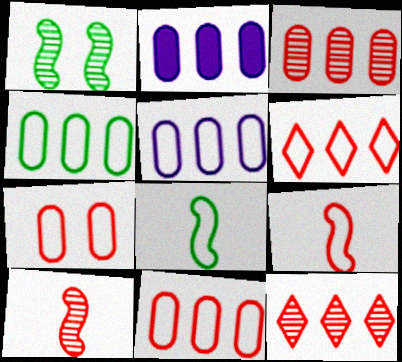[[2, 3, 4], 
[4, 5, 11], 
[6, 7, 9]]